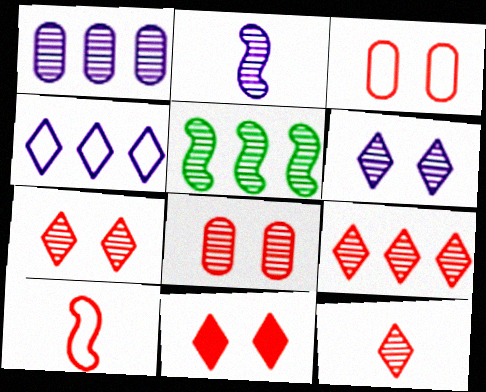[[1, 2, 6], 
[1, 5, 9], 
[7, 9, 12]]